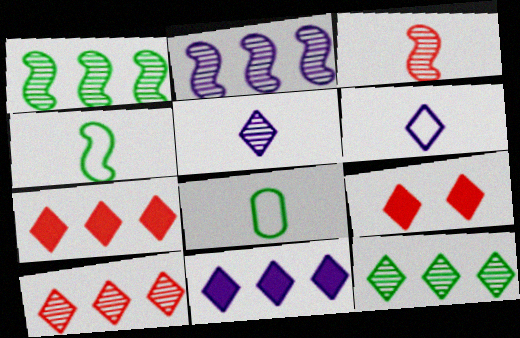[[2, 8, 9], 
[6, 9, 12]]